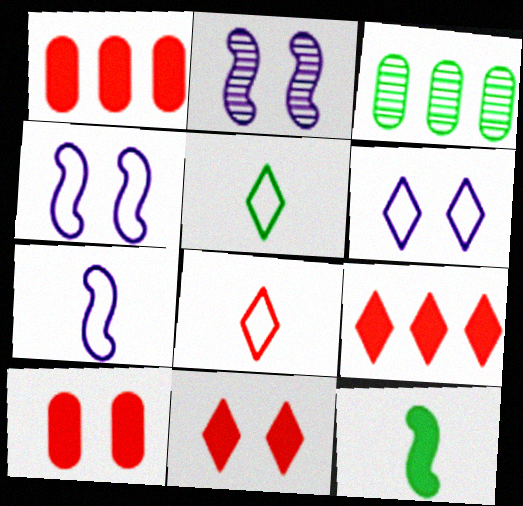[[1, 2, 5], 
[3, 7, 11]]